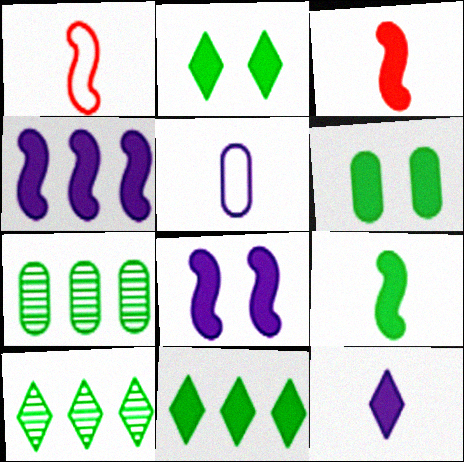[[6, 9, 11]]